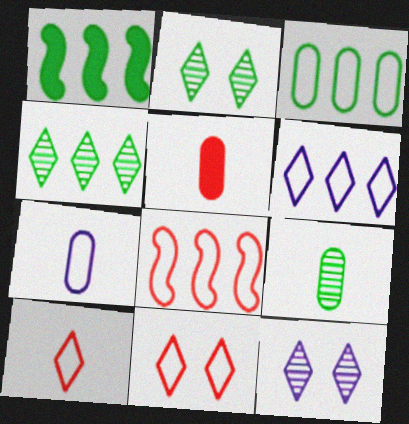[[1, 3, 4], 
[3, 6, 8], 
[5, 7, 9]]